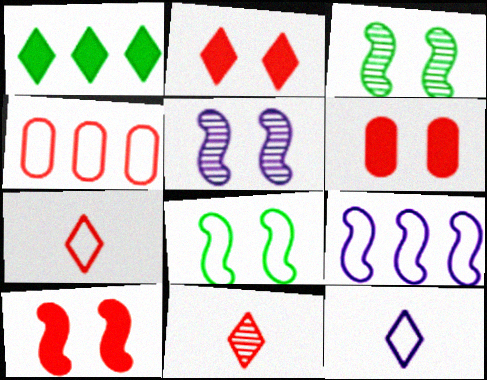[[2, 6, 10], 
[4, 8, 12], 
[4, 10, 11], 
[5, 8, 10]]